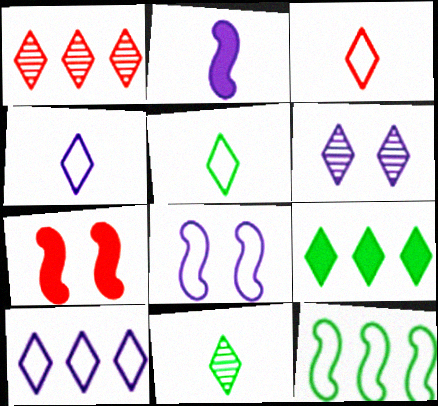[[1, 6, 11], 
[1, 9, 10], 
[3, 4, 5], 
[3, 6, 9]]